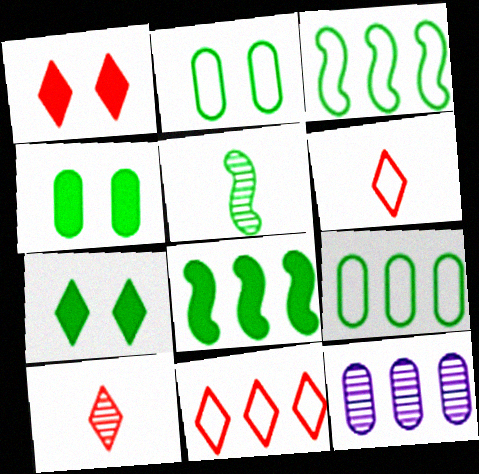[[1, 10, 11], 
[5, 7, 9], 
[8, 11, 12]]